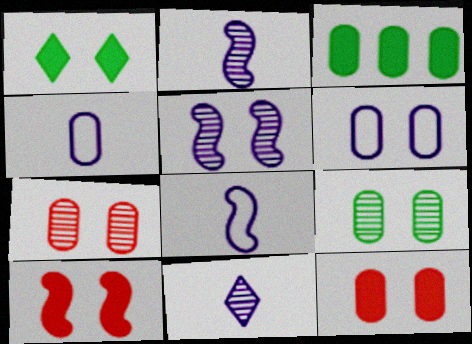[[3, 4, 7], 
[6, 9, 12]]